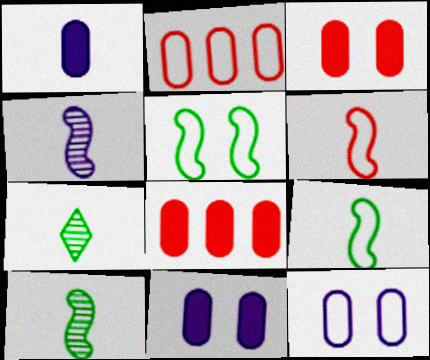[[1, 6, 7]]